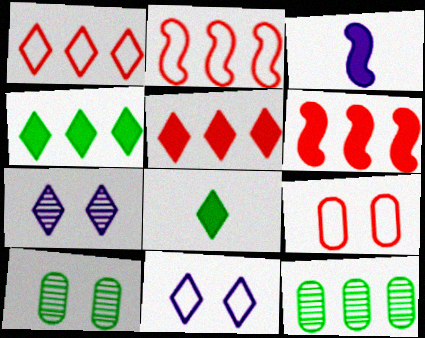[[1, 3, 10], 
[1, 7, 8]]